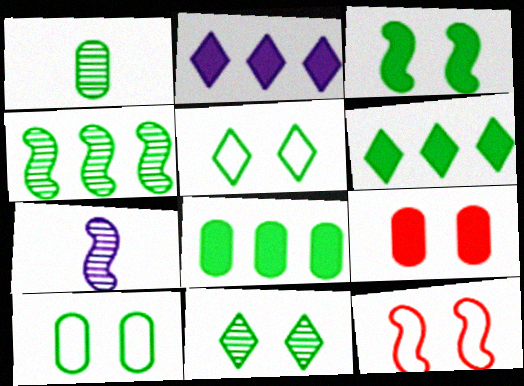[[1, 2, 12], 
[1, 4, 11], 
[1, 8, 10], 
[3, 10, 11]]